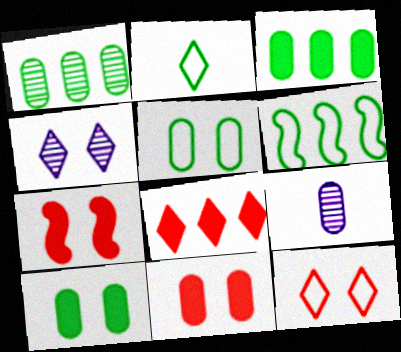[[2, 4, 8], 
[2, 5, 6], 
[4, 5, 7]]